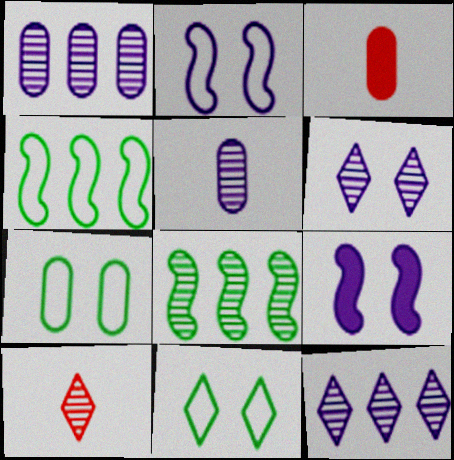[[1, 3, 7], 
[3, 4, 6]]